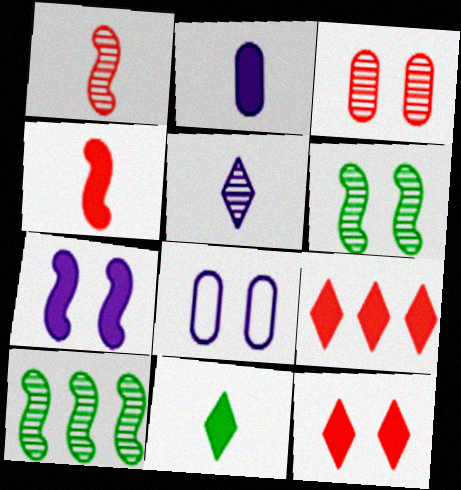[[2, 4, 11], 
[3, 5, 10], 
[6, 8, 12]]